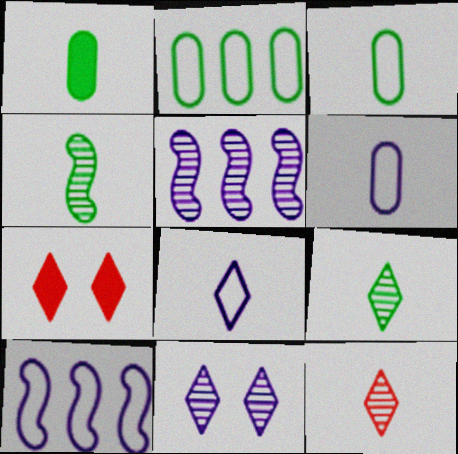[[3, 5, 7]]